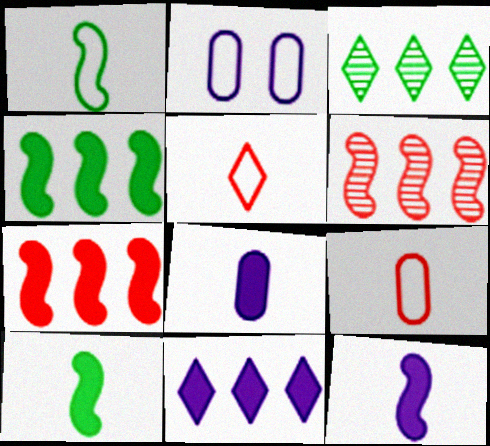[]